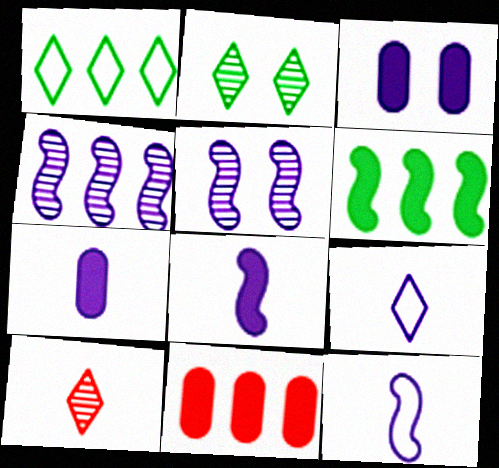[[1, 4, 11], 
[2, 11, 12], 
[3, 4, 9]]